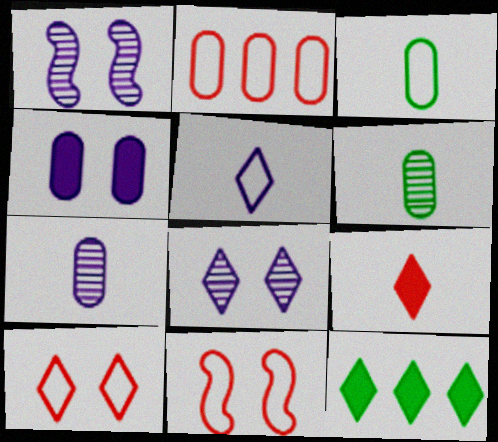[[2, 4, 6], 
[7, 11, 12]]